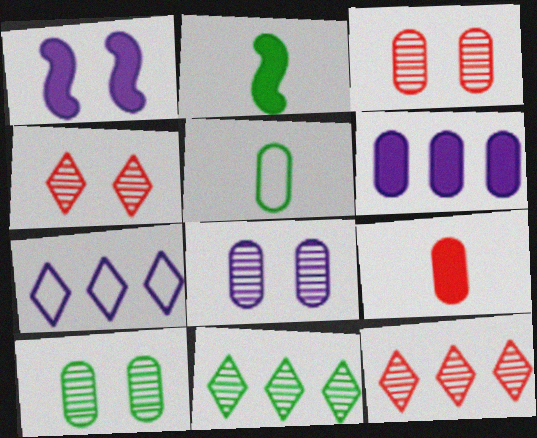[[1, 5, 12], 
[2, 3, 7], 
[3, 5, 6], 
[3, 8, 10]]